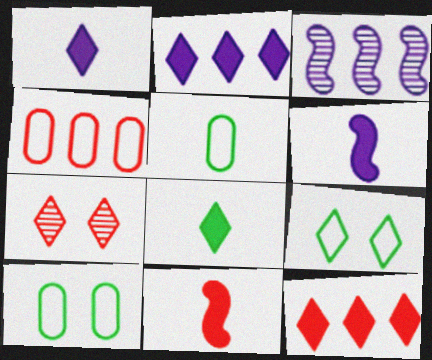[[4, 7, 11]]